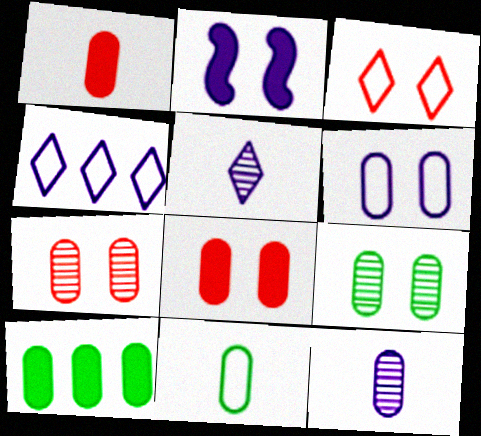[[1, 11, 12], 
[2, 3, 9], 
[2, 4, 12], 
[6, 8, 9], 
[9, 10, 11]]